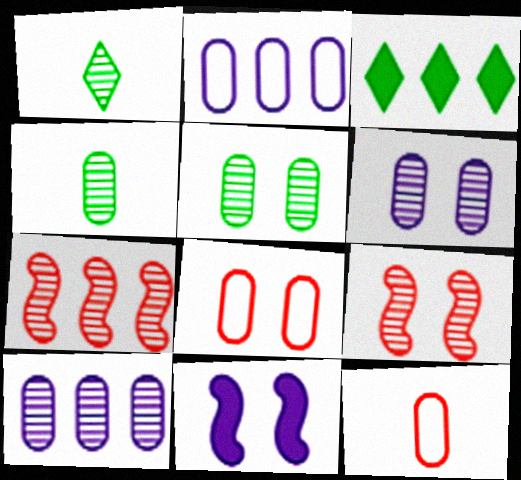[[1, 6, 7], 
[1, 9, 10], 
[2, 3, 7]]